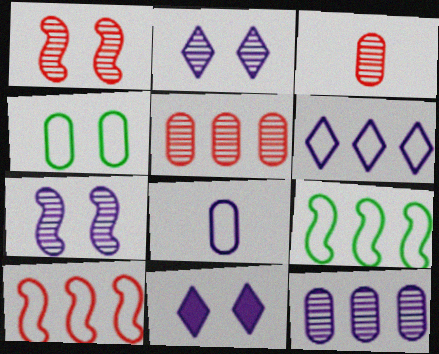[[1, 4, 11], 
[3, 9, 11]]